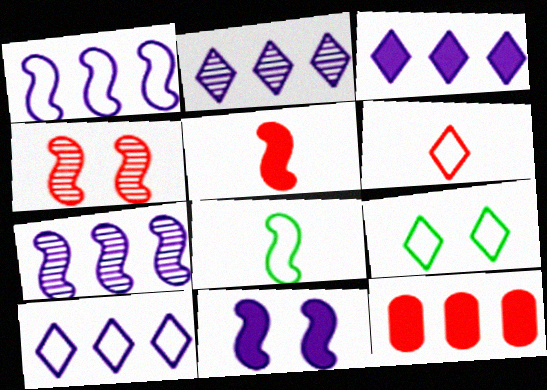[[2, 3, 10], 
[4, 6, 12], 
[6, 9, 10]]